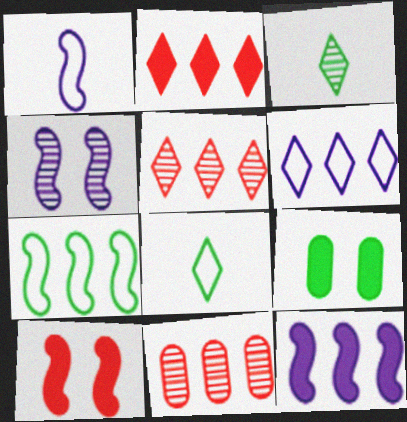[[1, 4, 12], 
[1, 5, 9], 
[3, 4, 11], 
[3, 7, 9]]